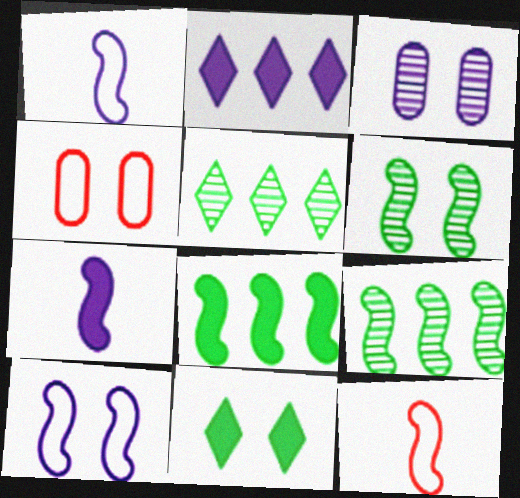[[1, 2, 3], 
[4, 5, 7]]